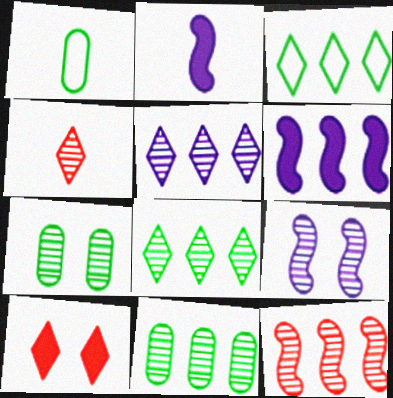[[1, 2, 4], 
[4, 9, 11], 
[5, 11, 12]]